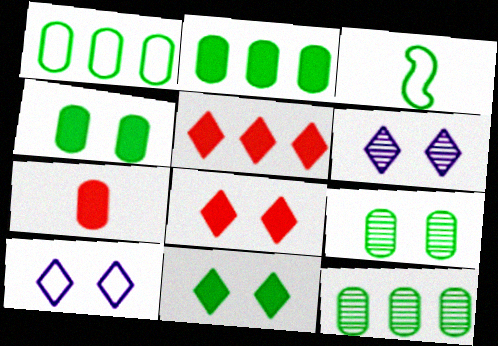[[1, 2, 12], 
[3, 11, 12]]